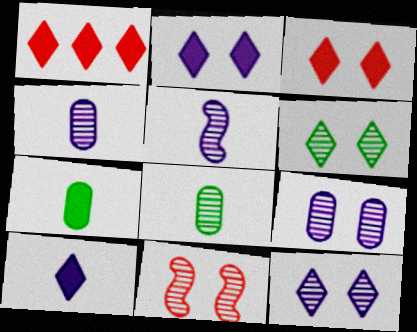[[6, 9, 11]]